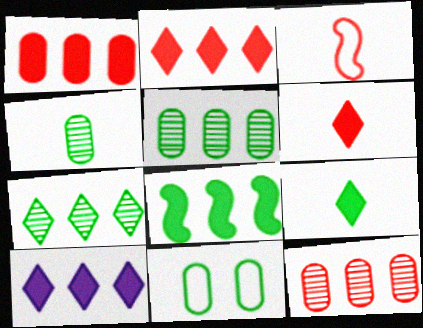[[1, 8, 10]]